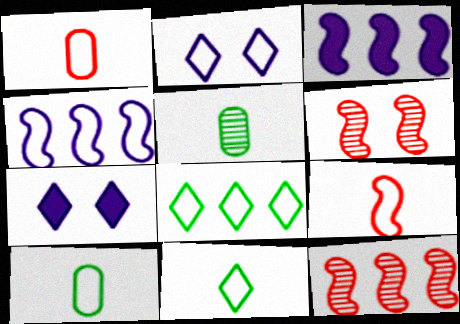[[7, 10, 12]]